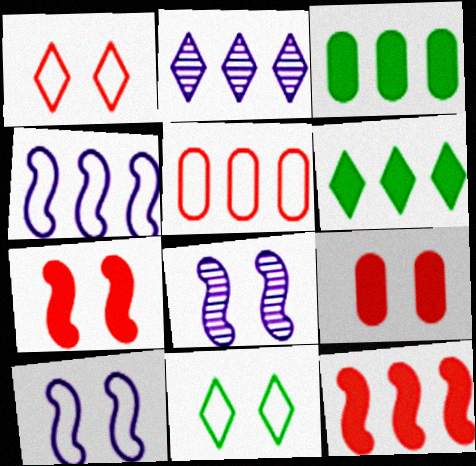[[8, 9, 11]]